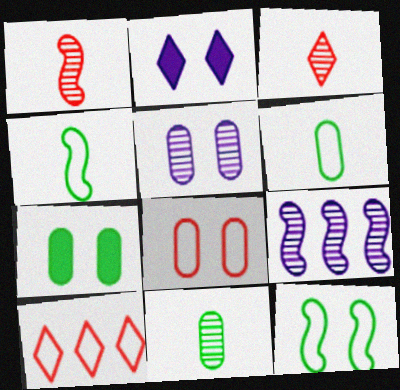[[5, 7, 8]]